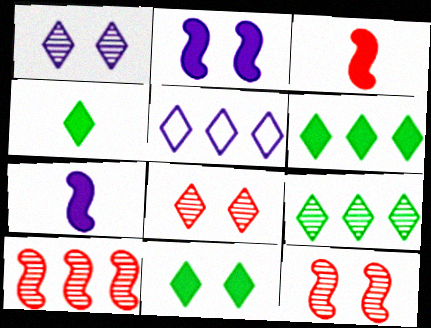[[4, 5, 8], 
[4, 6, 11]]